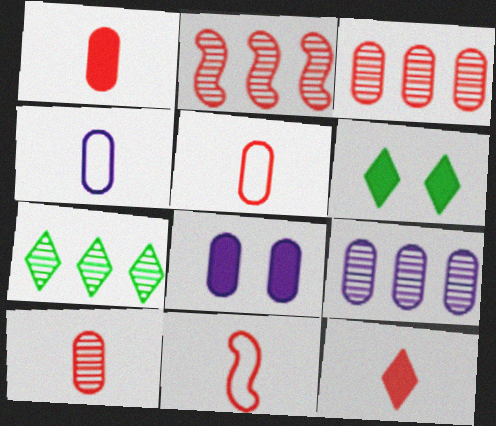[[1, 5, 10], 
[2, 4, 6], 
[2, 7, 9], 
[4, 8, 9], 
[6, 9, 11], 
[7, 8, 11], 
[10, 11, 12]]